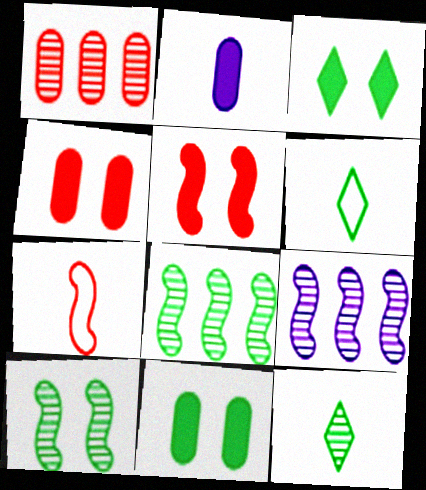[[2, 7, 12], 
[4, 6, 9], 
[6, 8, 11]]